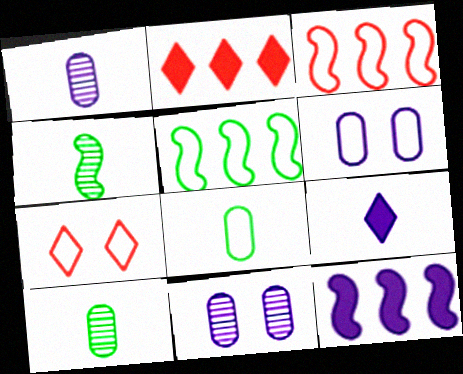[[2, 4, 6], 
[7, 10, 12]]